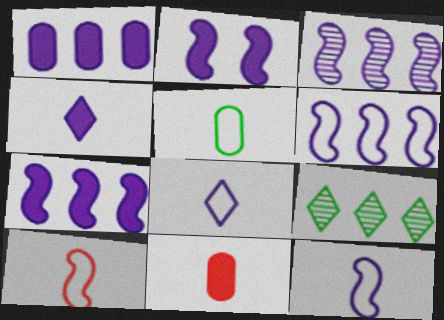[[1, 2, 4], 
[2, 3, 12], 
[3, 6, 7], 
[5, 8, 10]]